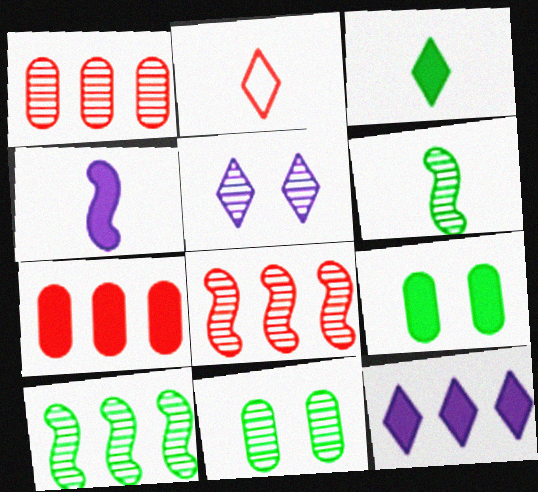[[1, 5, 6]]